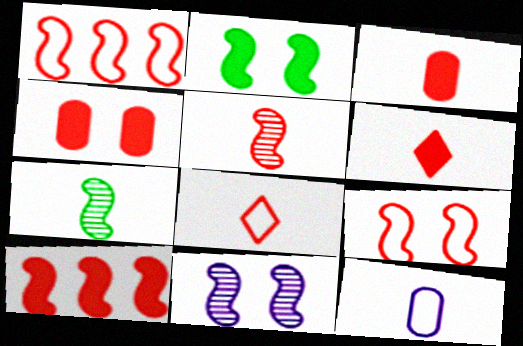[[2, 9, 11], 
[3, 5, 8], 
[4, 6, 10], 
[5, 9, 10], 
[6, 7, 12]]